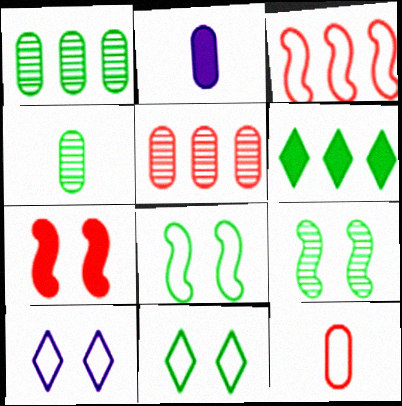[[2, 4, 12], 
[2, 6, 7], 
[4, 6, 8]]